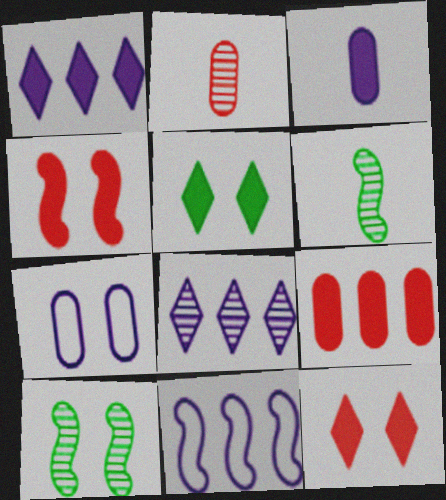[[2, 5, 11], 
[2, 8, 10], 
[4, 6, 11], 
[7, 10, 12]]